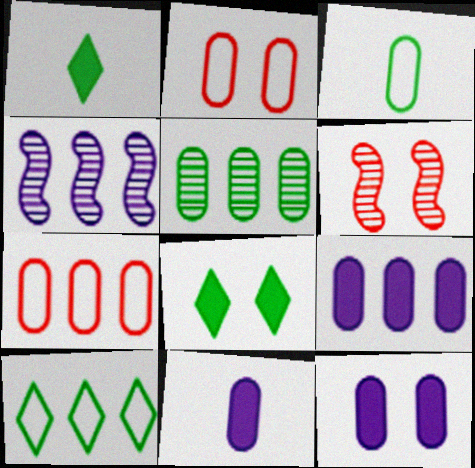[[1, 2, 4], 
[2, 5, 11], 
[5, 7, 9], 
[6, 10, 11], 
[9, 11, 12]]